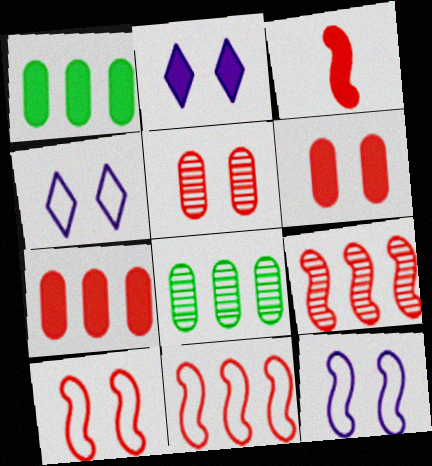[[1, 2, 3], 
[3, 4, 8], 
[3, 9, 10]]